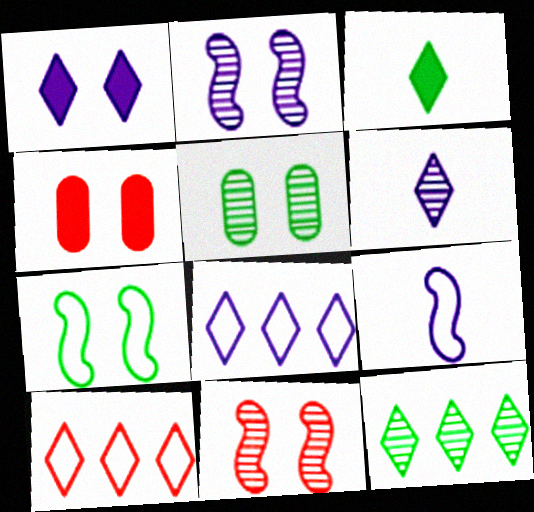[[1, 6, 8], 
[4, 9, 12]]